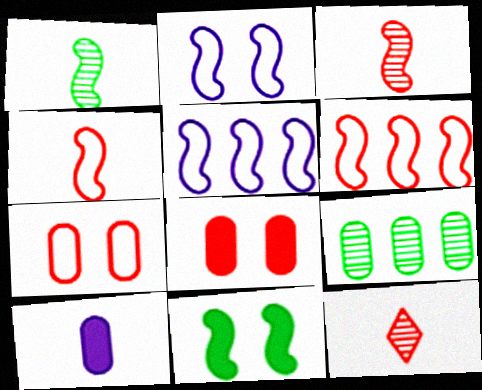[[3, 5, 11], 
[6, 8, 12], 
[7, 9, 10]]